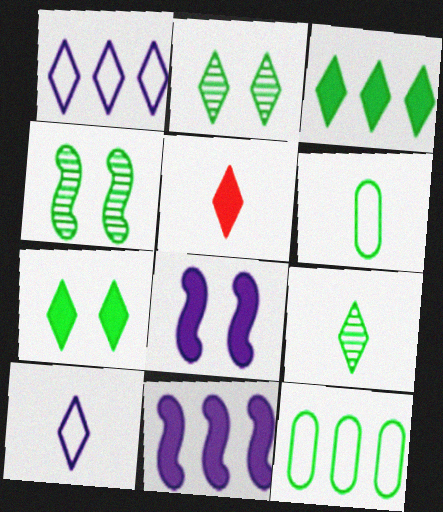[[1, 2, 5], 
[3, 4, 6], 
[5, 9, 10]]